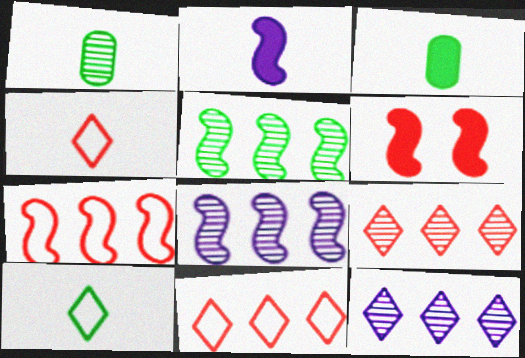[[1, 2, 4]]